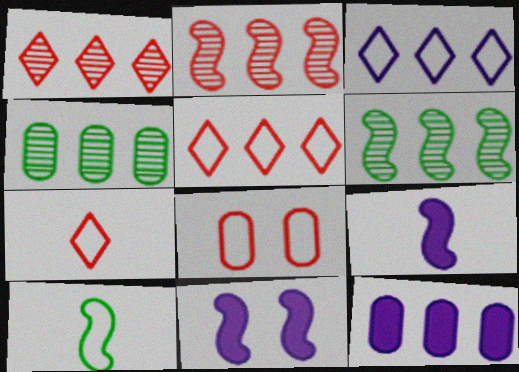[[2, 10, 11], 
[3, 8, 10], 
[4, 7, 11], 
[5, 6, 12]]